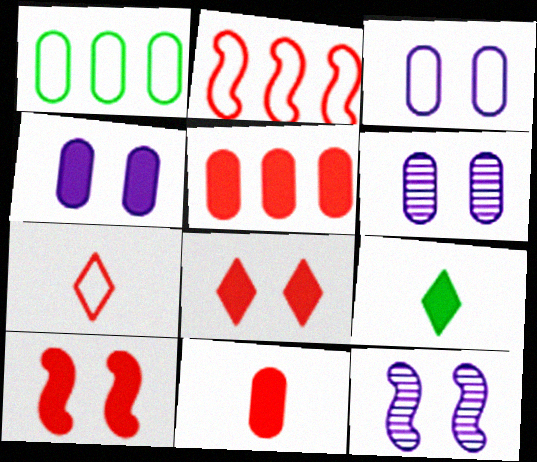[[1, 6, 11], 
[2, 6, 9], 
[3, 4, 6]]